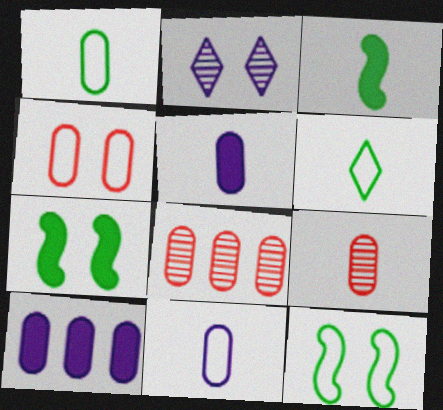[[1, 5, 9], 
[2, 4, 7]]